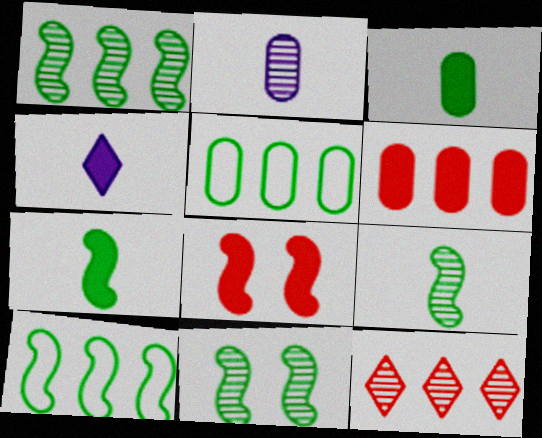[[1, 9, 11], 
[2, 11, 12], 
[7, 10, 11]]